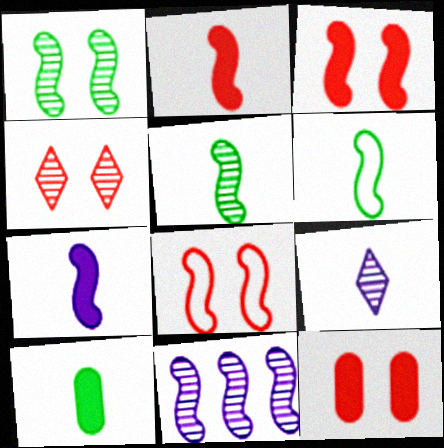[[3, 6, 11], 
[4, 8, 12]]